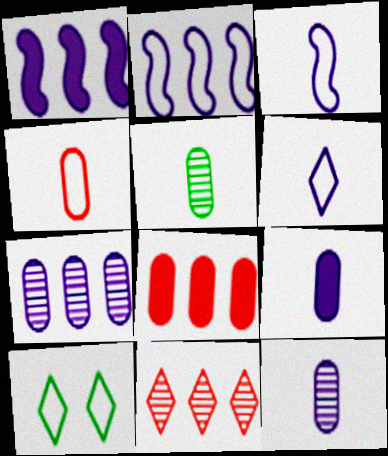[[2, 4, 10], 
[4, 5, 9]]